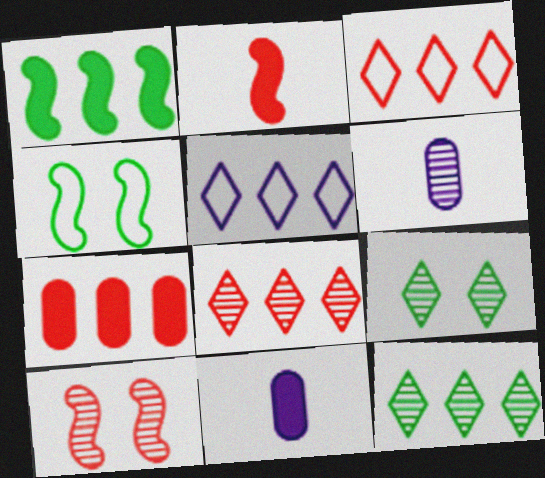[[4, 8, 11], 
[6, 10, 12]]